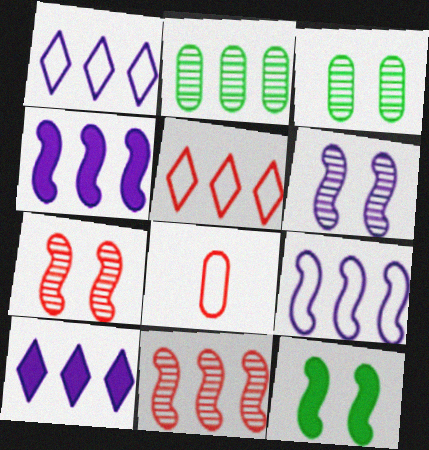[[2, 4, 5]]